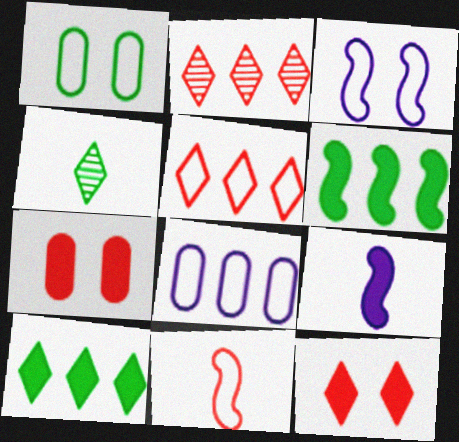[[1, 2, 9], 
[1, 4, 6], 
[2, 6, 8], 
[2, 7, 11], 
[7, 9, 10]]